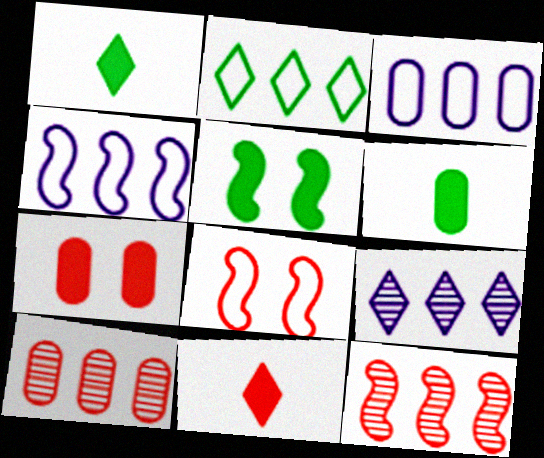[[6, 8, 9], 
[8, 10, 11]]